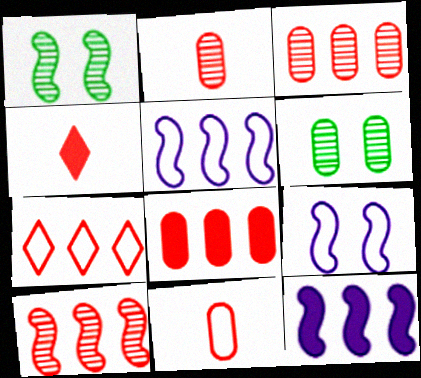[[4, 5, 6], 
[7, 8, 10]]